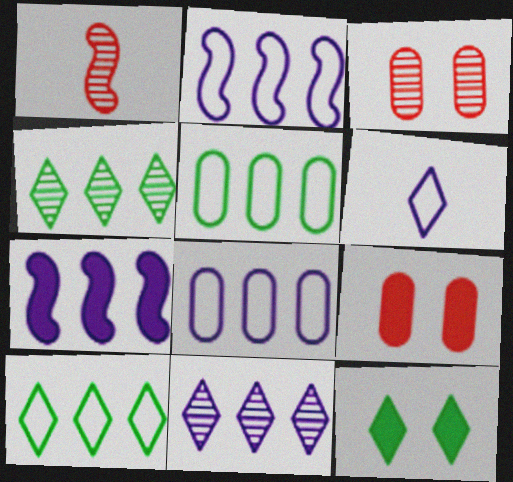[[1, 8, 12], 
[7, 8, 11]]